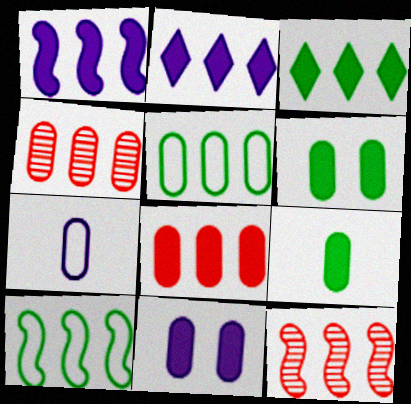[[1, 3, 8], 
[1, 10, 12], 
[2, 4, 10], 
[2, 5, 12], 
[4, 6, 7], 
[8, 9, 11]]